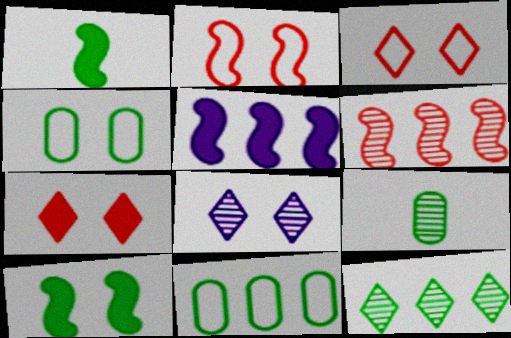[[1, 4, 12], 
[3, 5, 9], 
[6, 8, 9]]